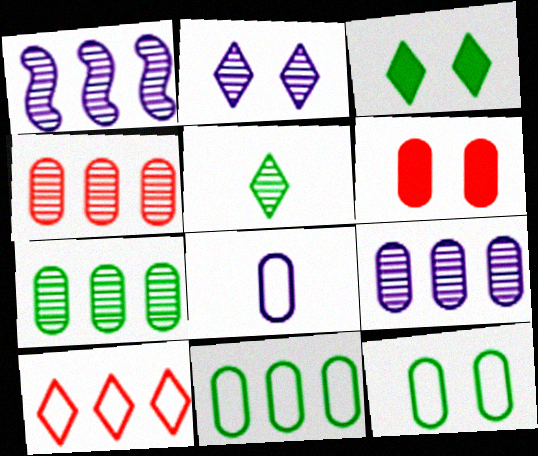[[4, 7, 9], 
[6, 7, 8]]